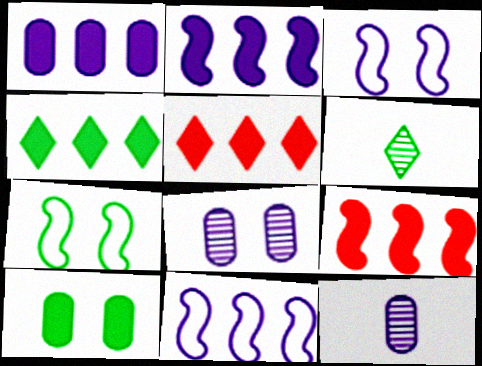[[1, 4, 9], 
[5, 7, 12]]